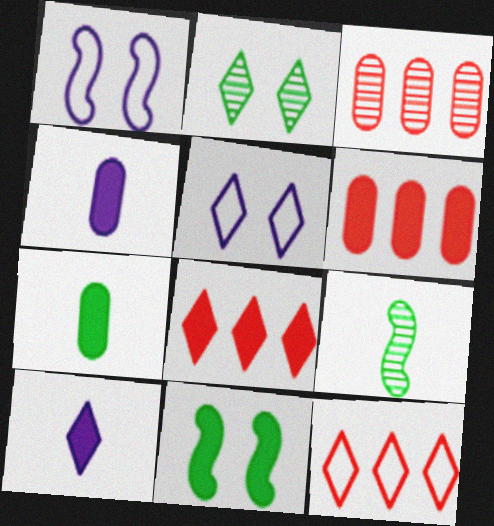[[2, 10, 12], 
[4, 8, 11], 
[5, 6, 9], 
[6, 10, 11]]